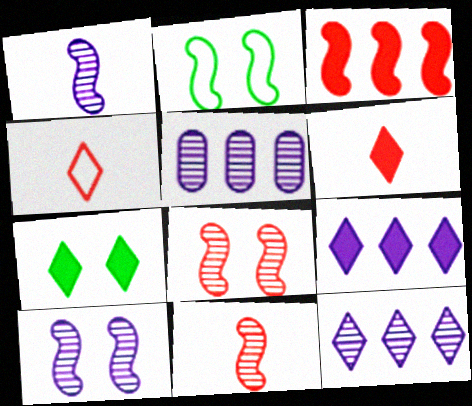[[1, 2, 3], 
[2, 5, 6], 
[4, 7, 12], 
[6, 7, 9]]